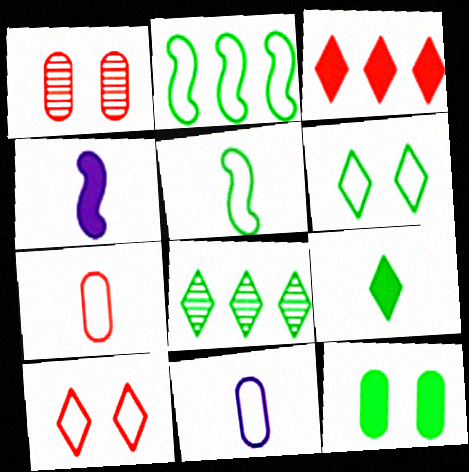[[2, 10, 11], 
[3, 4, 12], 
[5, 8, 12], 
[6, 8, 9]]